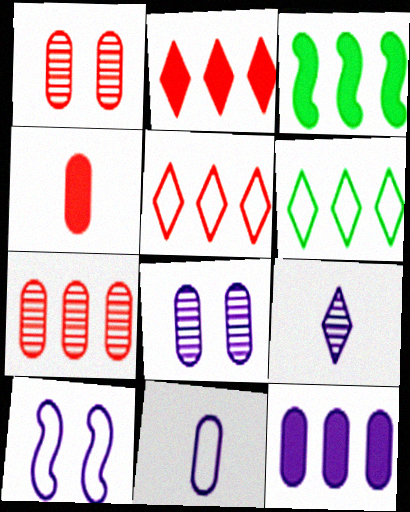[[2, 3, 12], 
[8, 11, 12], 
[9, 10, 12]]